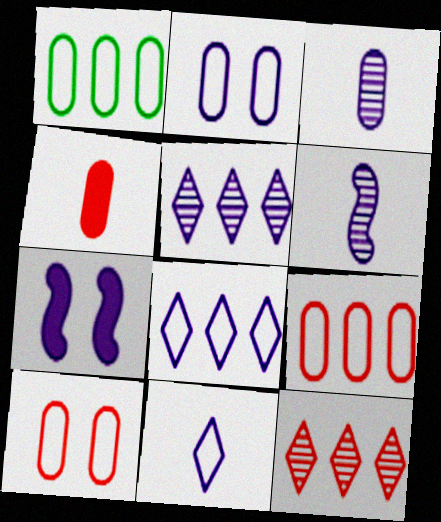[[3, 7, 8]]